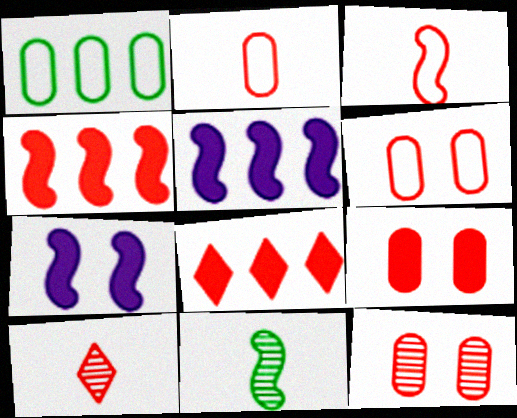[[1, 7, 10], 
[3, 8, 12], 
[4, 6, 10], 
[6, 9, 12]]